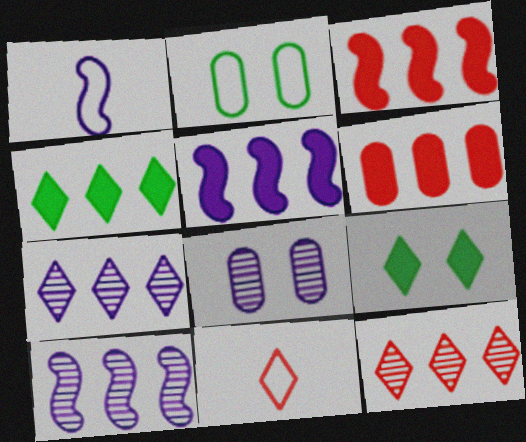[[4, 5, 6], 
[7, 9, 11]]